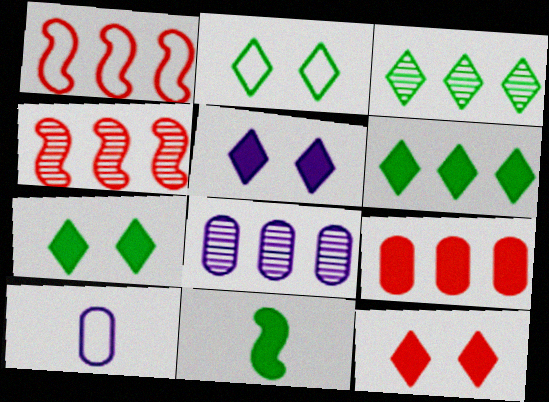[[1, 2, 10], 
[1, 6, 8], 
[3, 4, 8], 
[4, 7, 10], 
[5, 7, 12], 
[5, 9, 11]]